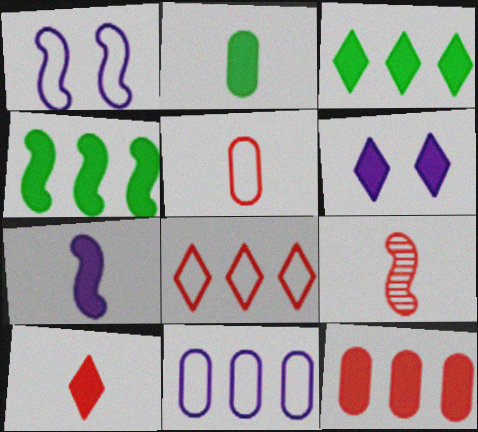[[1, 4, 9], 
[2, 7, 10], 
[3, 6, 10], 
[5, 9, 10]]